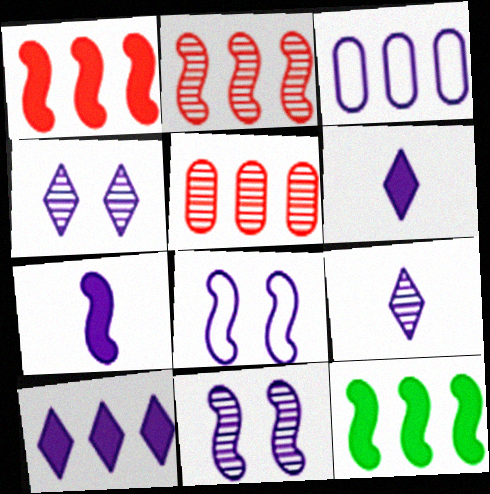[[3, 4, 7], 
[3, 6, 11]]